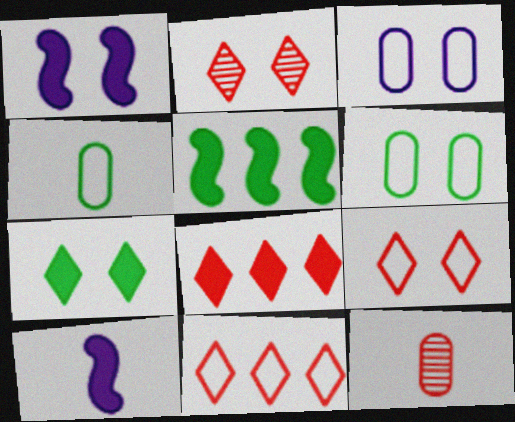[[1, 2, 6]]